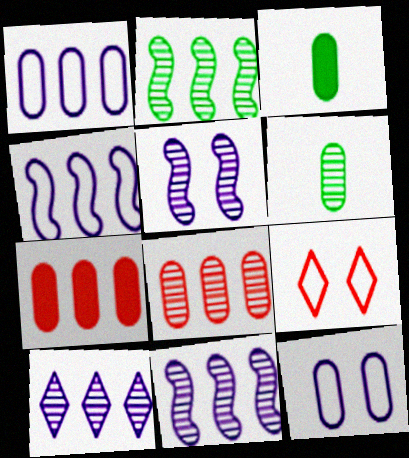[[2, 8, 10], 
[3, 8, 12], 
[3, 9, 11], 
[6, 7, 12]]